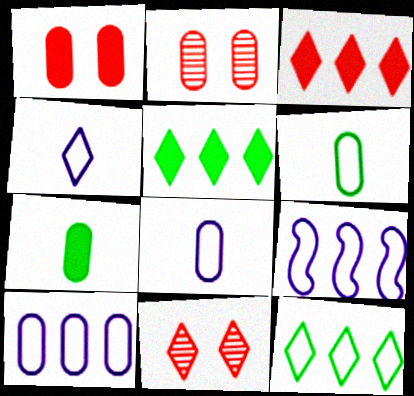[[2, 7, 10], 
[4, 5, 11], 
[7, 9, 11]]